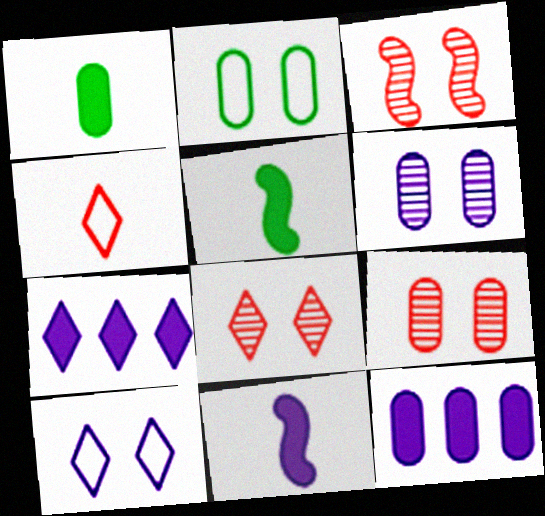[[3, 8, 9]]